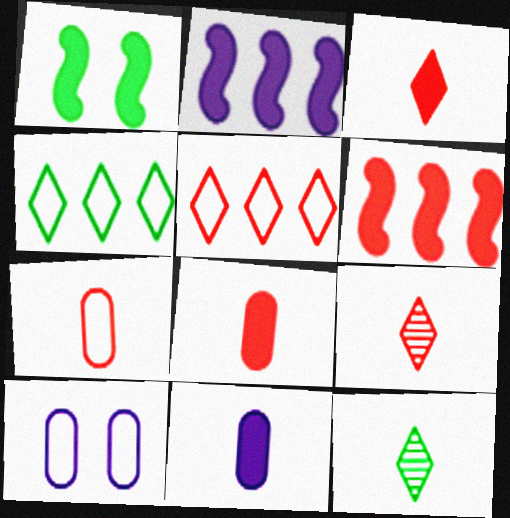[[6, 10, 12]]